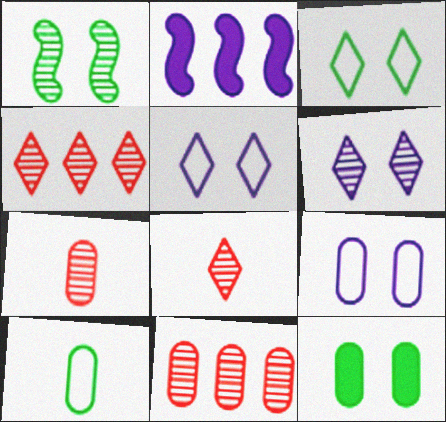[[1, 3, 12], 
[2, 3, 7]]